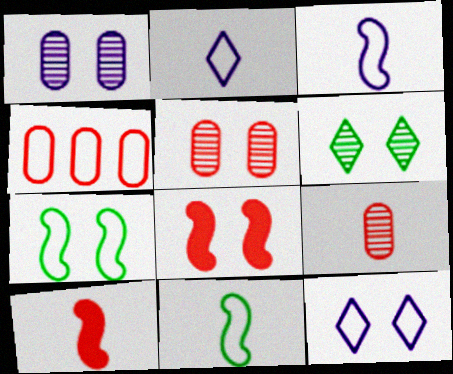[[2, 4, 7], 
[4, 11, 12]]